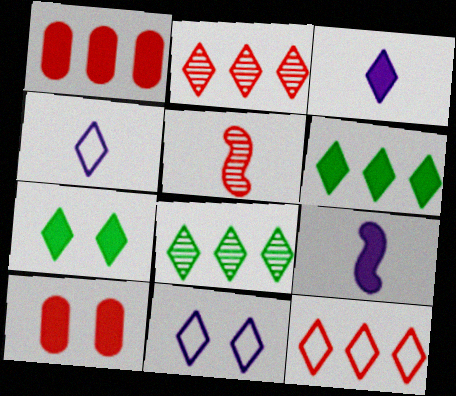[[1, 7, 9], 
[2, 4, 7], 
[5, 10, 12], 
[6, 9, 10]]